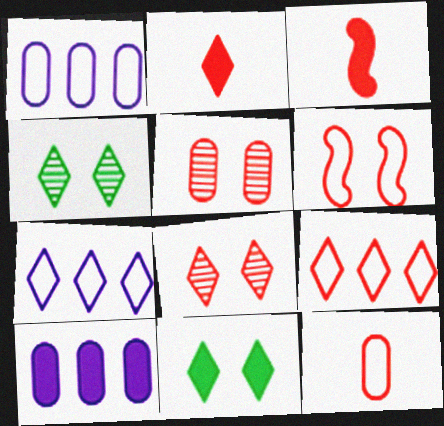[[1, 3, 4], 
[2, 4, 7], 
[2, 8, 9], 
[3, 5, 9], 
[3, 10, 11], 
[6, 9, 12]]